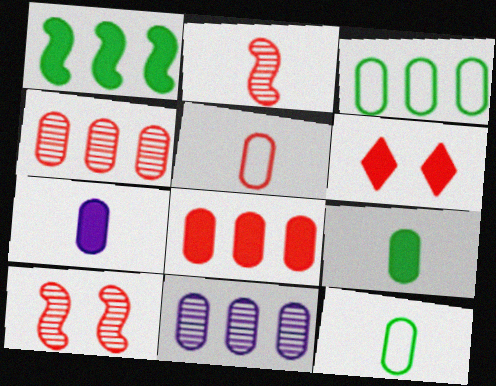[[1, 6, 7], 
[3, 8, 11]]